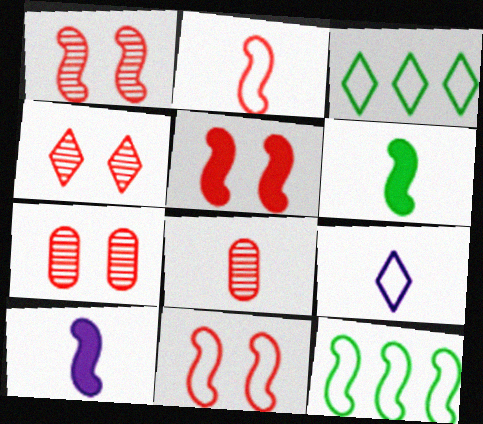[[1, 4, 7], 
[1, 5, 11], 
[1, 10, 12], 
[3, 7, 10], 
[6, 8, 9]]